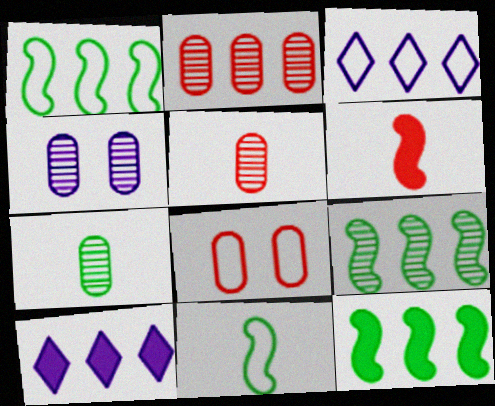[[1, 2, 10], 
[1, 9, 12], 
[2, 3, 12], 
[2, 4, 7], 
[3, 8, 11]]